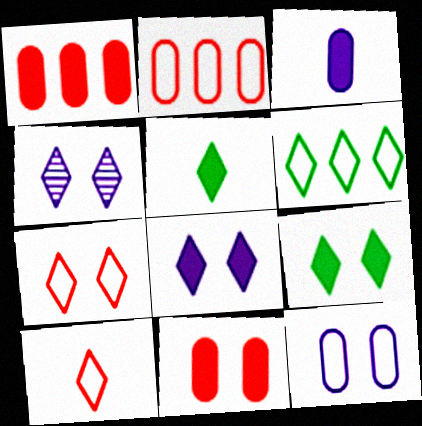[[4, 7, 9]]